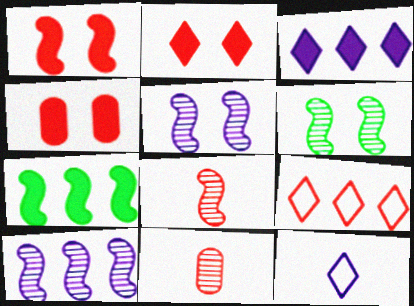[[1, 2, 4], 
[1, 9, 11], 
[4, 8, 9], 
[6, 8, 10]]